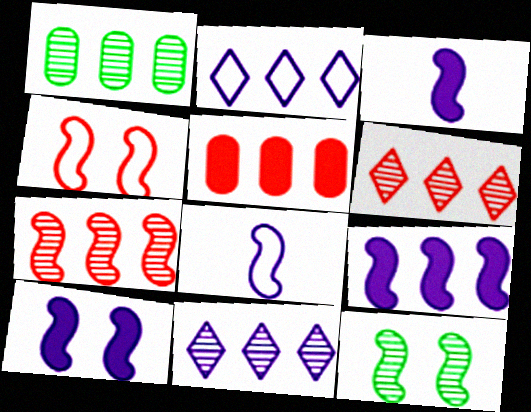[[1, 7, 11], 
[3, 9, 10], 
[4, 10, 12]]